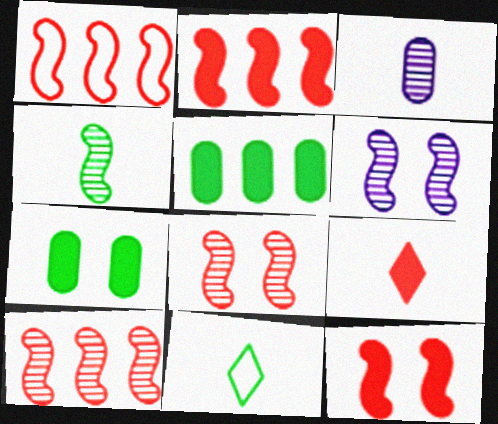[[1, 2, 10], 
[4, 6, 10]]